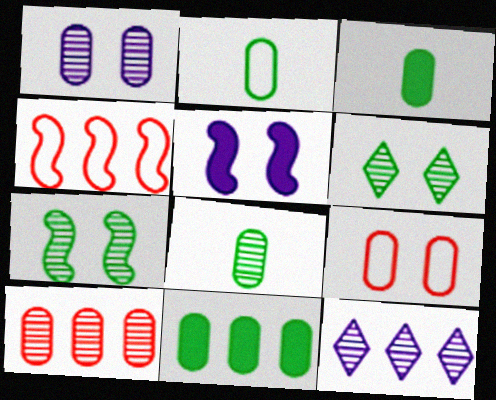[[1, 8, 10], 
[2, 3, 8], 
[4, 11, 12], 
[5, 6, 9]]